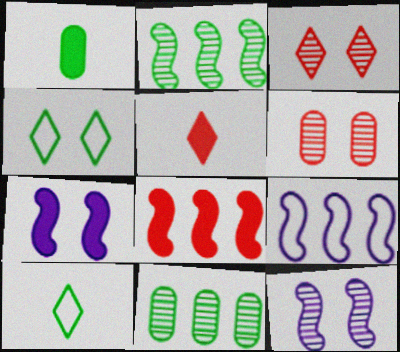[[1, 2, 4], 
[1, 3, 9], 
[2, 8, 9], 
[4, 6, 7]]